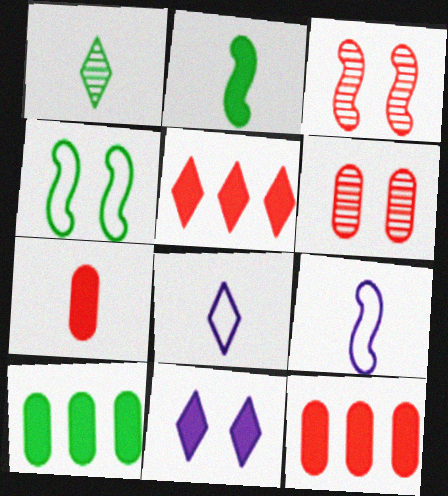[[1, 4, 10], 
[1, 7, 9], 
[2, 11, 12], 
[3, 8, 10], 
[4, 6, 11]]